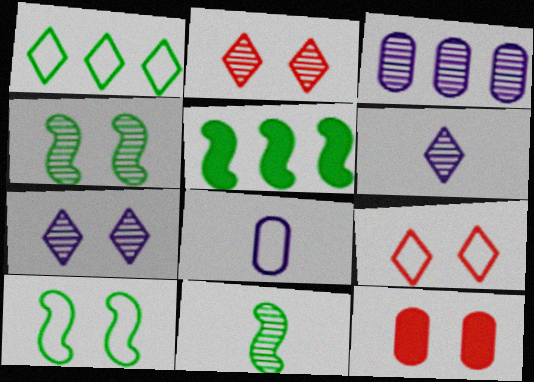[[2, 3, 11], 
[2, 5, 8], 
[5, 10, 11], 
[7, 10, 12]]